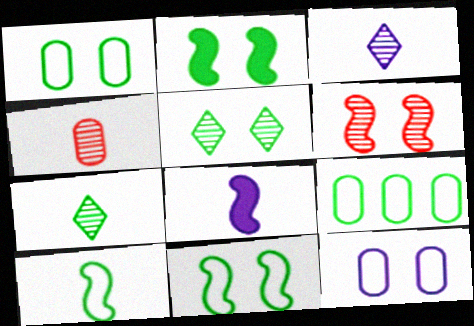[[1, 2, 5], 
[2, 7, 9]]